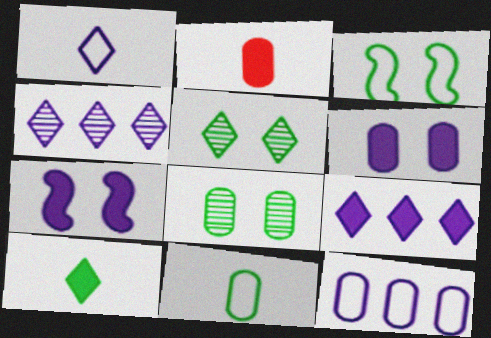[[2, 3, 4], 
[2, 8, 12]]